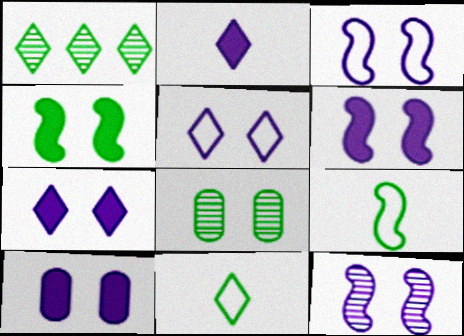[[3, 6, 12], 
[5, 10, 12], 
[6, 7, 10]]